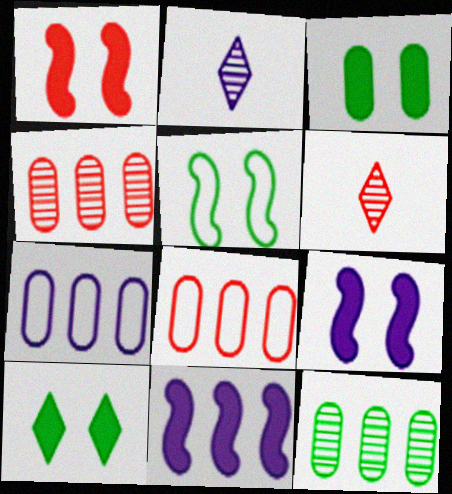[[1, 6, 8], 
[2, 7, 9]]